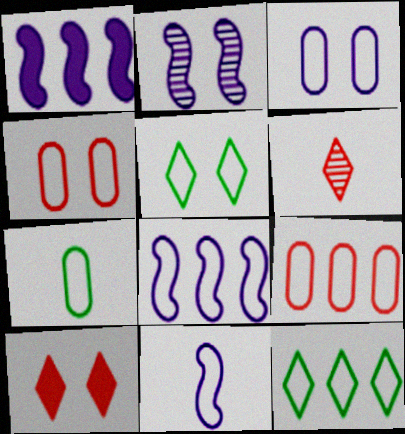[[1, 2, 11], 
[3, 7, 9], 
[4, 11, 12], 
[5, 9, 11], 
[8, 9, 12]]